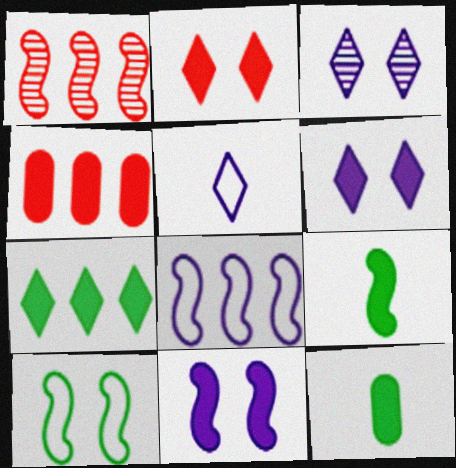[[4, 6, 9]]